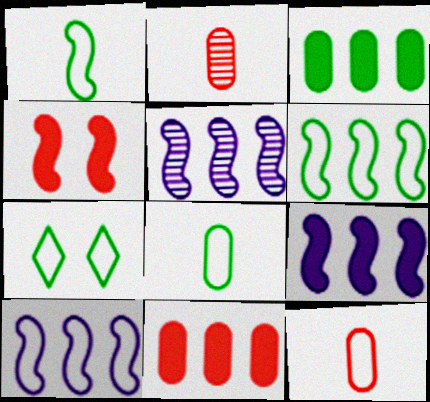[[1, 4, 5], 
[2, 7, 9], 
[5, 9, 10], 
[6, 7, 8], 
[7, 10, 12]]